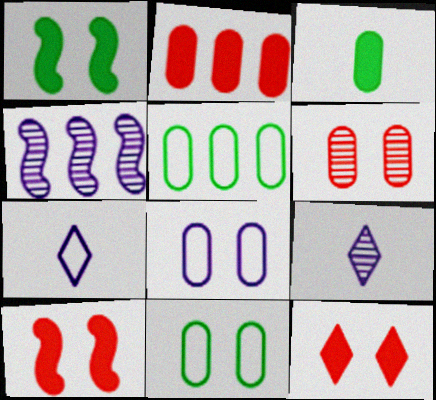[[5, 9, 10]]